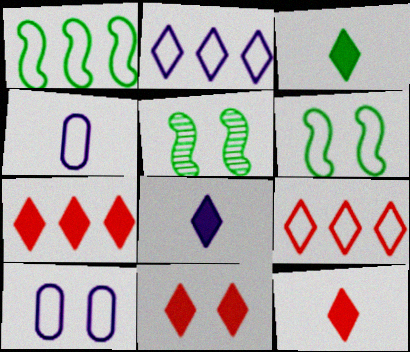[[3, 8, 12], 
[4, 5, 7], 
[4, 6, 9], 
[5, 10, 11], 
[7, 11, 12]]